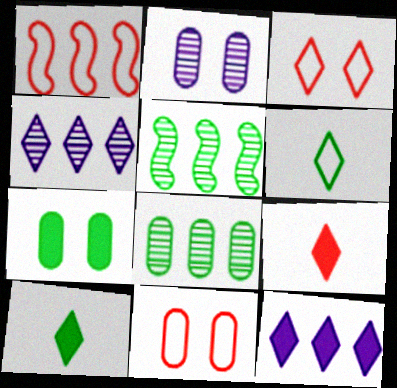[[1, 2, 10], 
[1, 8, 12], 
[2, 7, 11], 
[3, 4, 10], 
[5, 6, 7]]